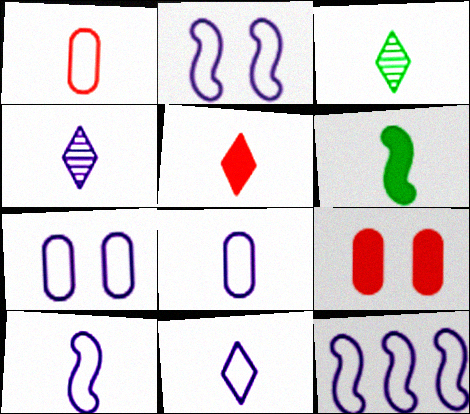[[1, 4, 6], 
[2, 10, 12], 
[3, 5, 11], 
[3, 9, 12], 
[7, 11, 12], 
[8, 10, 11]]